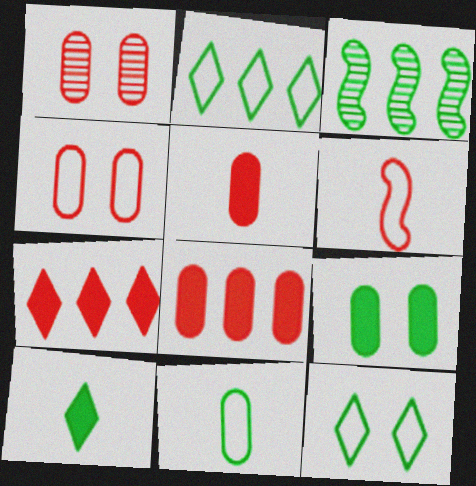[[1, 6, 7]]